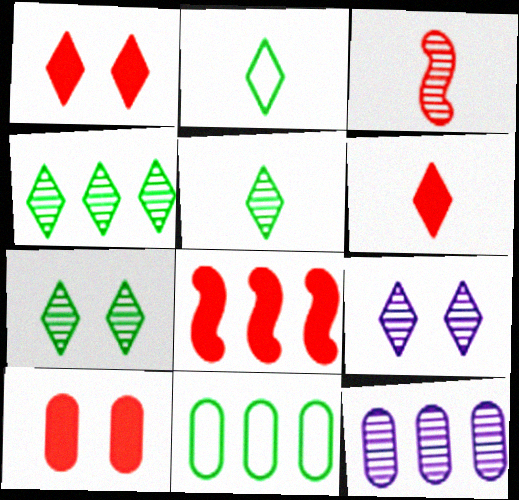[[3, 7, 12], 
[4, 5, 7], 
[6, 8, 10]]